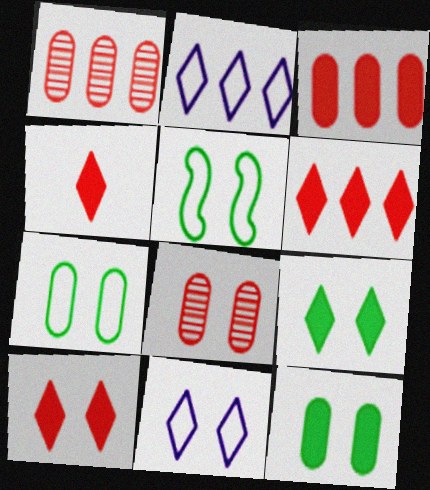[[4, 6, 10]]